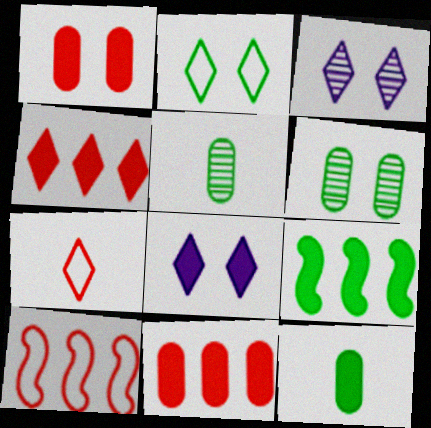[[2, 5, 9], 
[3, 10, 12], 
[5, 8, 10]]